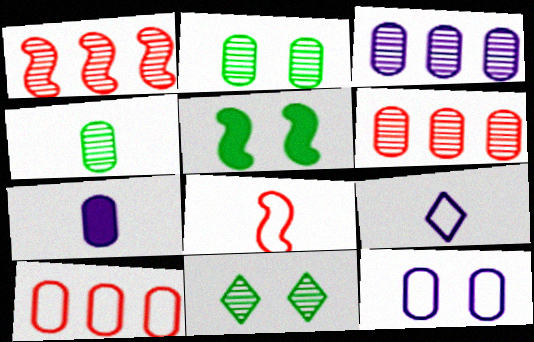[[2, 7, 10], 
[3, 7, 12], 
[5, 6, 9]]